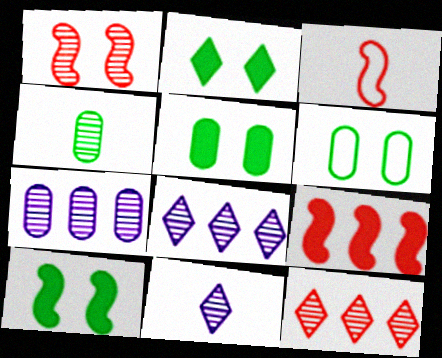[[1, 3, 9], 
[1, 4, 8], 
[2, 3, 7], 
[2, 5, 10], 
[3, 5, 8], 
[6, 9, 11]]